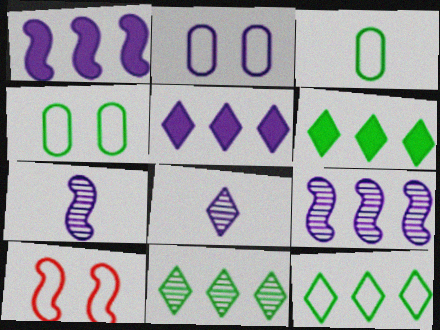[[1, 2, 8], 
[2, 5, 7], 
[6, 11, 12]]